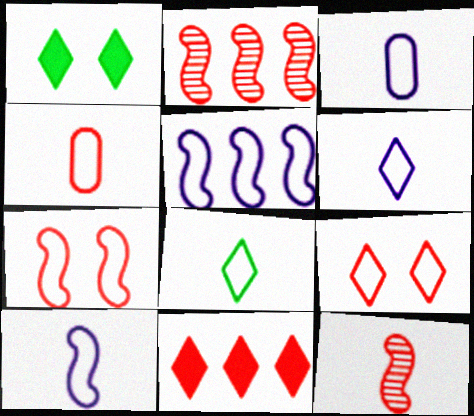[[1, 2, 3], 
[3, 6, 10], 
[4, 8, 10]]